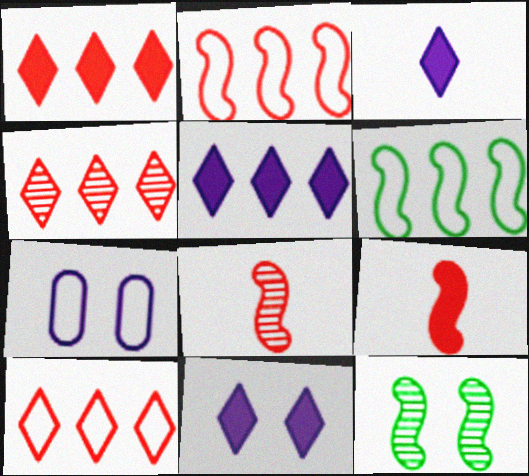[[1, 4, 10], 
[3, 5, 11]]